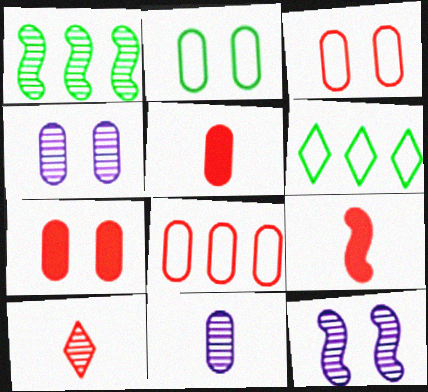[[1, 4, 10], 
[2, 4, 7], 
[4, 6, 9], 
[5, 6, 12]]